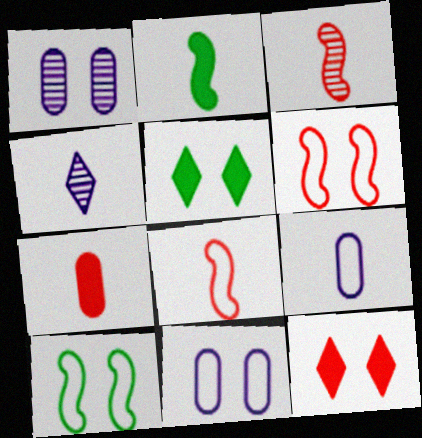[[1, 5, 6], 
[1, 10, 12]]